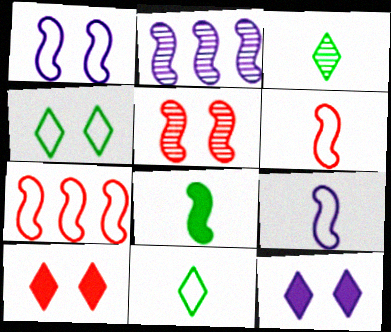[]